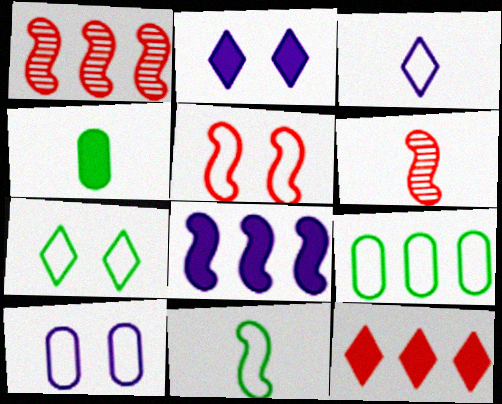[[2, 6, 9], 
[3, 4, 6], 
[3, 5, 9], 
[5, 7, 10], 
[7, 9, 11]]